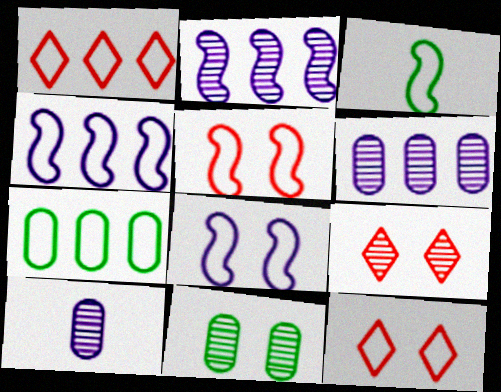[[1, 4, 7], 
[3, 4, 5]]